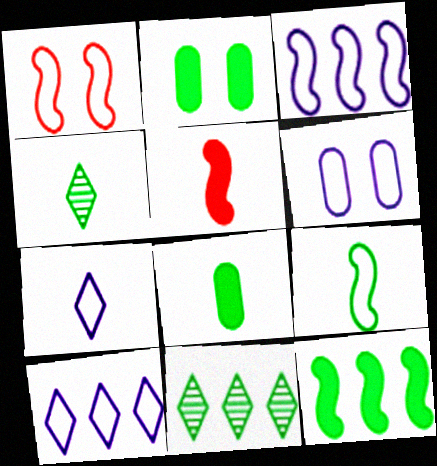[[1, 3, 9], 
[2, 9, 11], 
[3, 6, 7], 
[4, 8, 9], 
[5, 6, 11]]